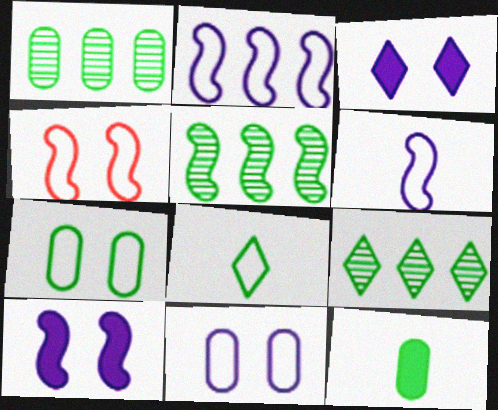[[1, 5, 9], 
[1, 7, 12]]